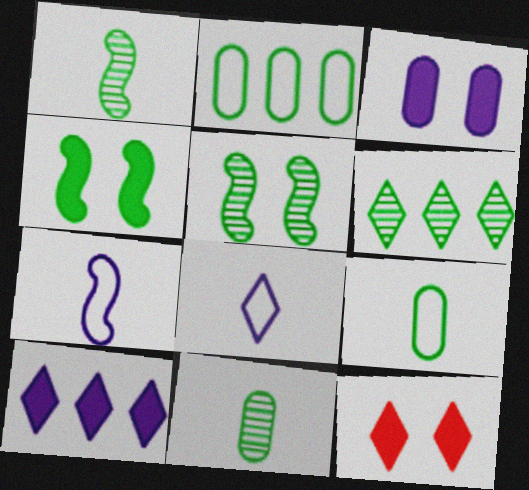[[3, 4, 12], 
[4, 6, 9], 
[5, 6, 11], 
[6, 8, 12]]